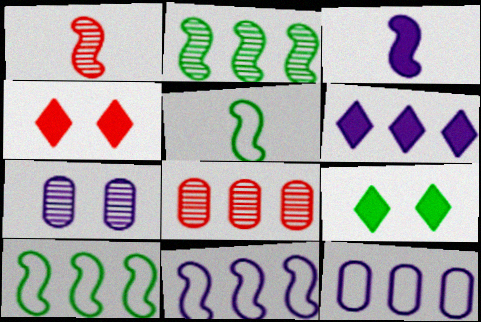[[1, 3, 5], 
[1, 9, 12], 
[6, 8, 10]]